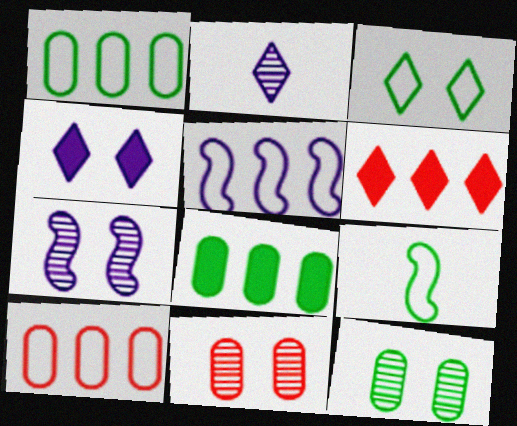[[1, 3, 9], 
[2, 3, 6]]